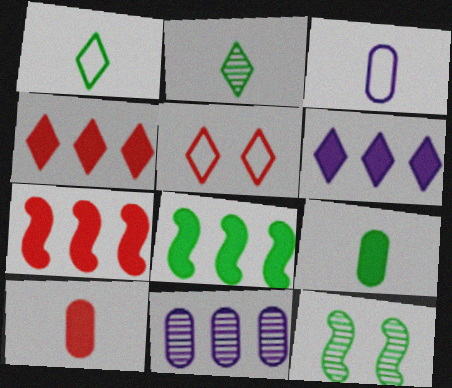[[2, 5, 6], 
[3, 4, 12]]